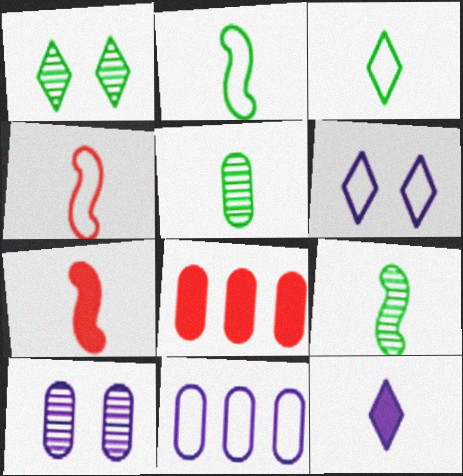[[1, 7, 11], 
[4, 5, 12], 
[6, 8, 9]]